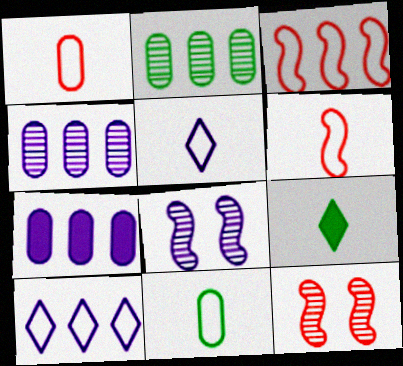[[5, 6, 11], 
[5, 7, 8]]